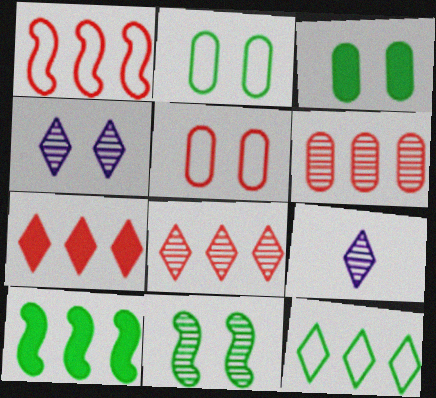[[1, 3, 9], 
[1, 6, 7], 
[5, 9, 10], 
[6, 9, 11]]